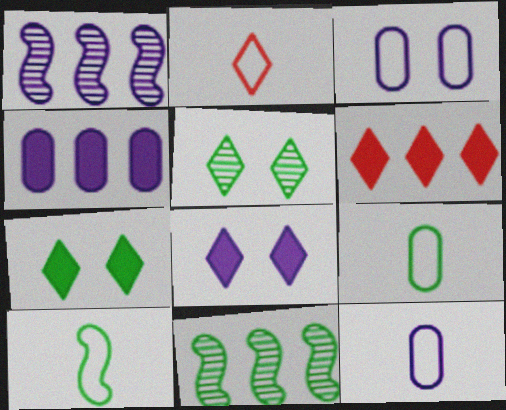[[1, 8, 12], 
[2, 10, 12], 
[7, 9, 11]]